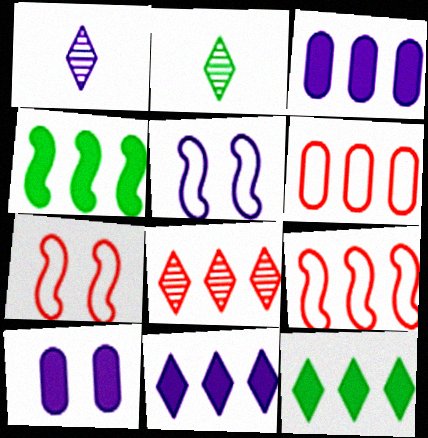[[1, 3, 5], 
[2, 3, 7], 
[2, 9, 10]]